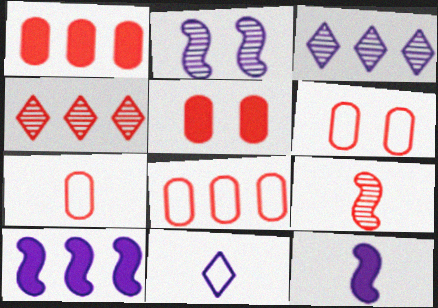[[6, 7, 8]]